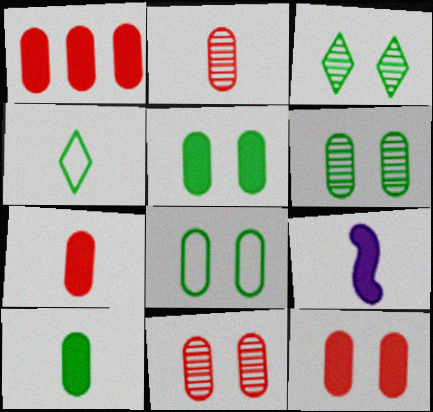[[1, 7, 12], 
[2, 4, 9], 
[5, 6, 8]]